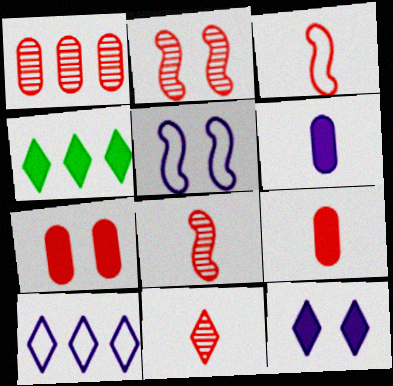[[1, 2, 11], 
[3, 9, 11]]